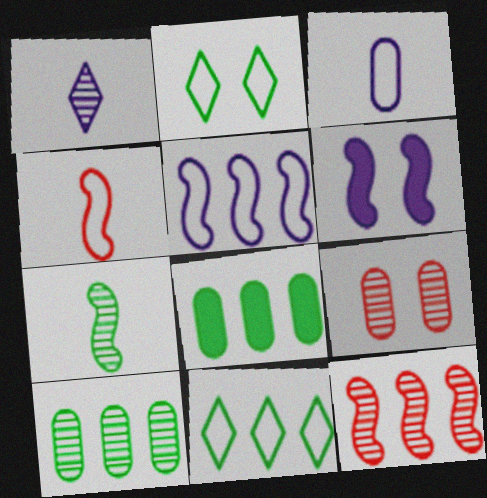[[2, 6, 9], 
[2, 7, 8], 
[3, 8, 9]]